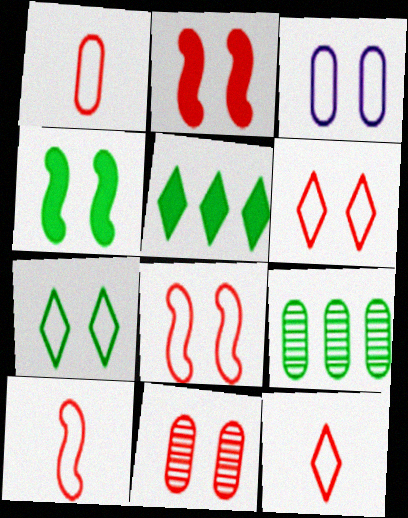[[1, 10, 12], 
[2, 6, 11], 
[3, 7, 8]]